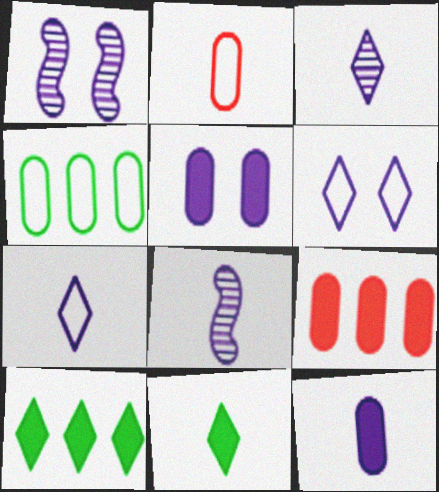[[1, 2, 10], 
[1, 5, 6], 
[2, 8, 11], 
[7, 8, 12]]